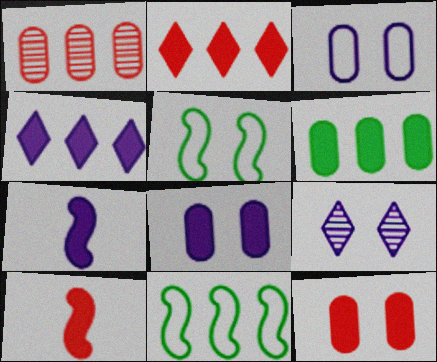[[1, 4, 11], 
[2, 10, 12], 
[4, 7, 8], 
[5, 9, 12]]